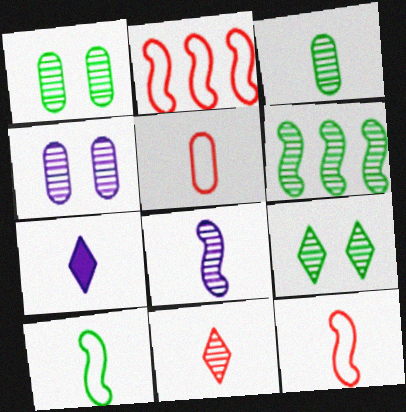[[1, 2, 7], 
[3, 6, 9], 
[3, 7, 12], 
[3, 8, 11], 
[4, 6, 11]]